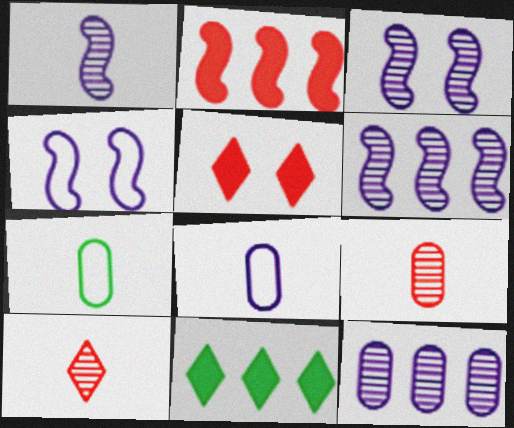[[1, 3, 6], 
[4, 9, 11], 
[5, 6, 7]]